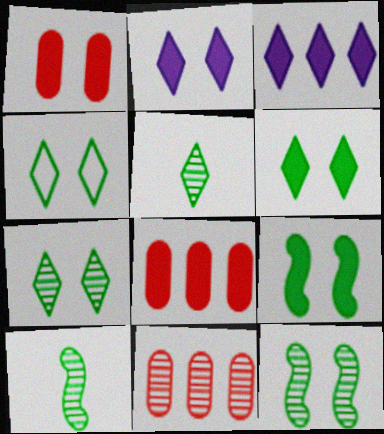[[1, 2, 9], 
[4, 6, 7]]